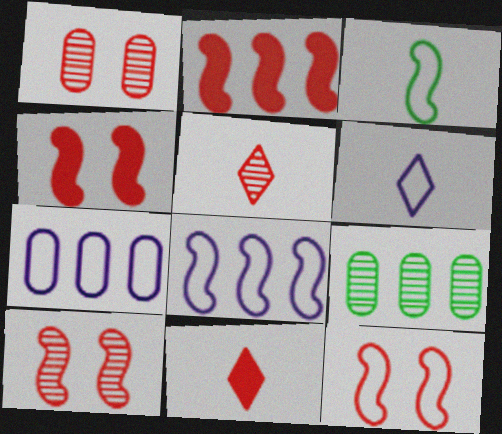[[3, 8, 12], 
[4, 6, 9], 
[4, 10, 12]]